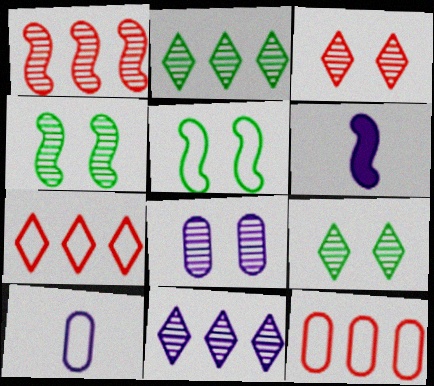[[1, 5, 6], 
[3, 4, 8], 
[5, 7, 10], 
[6, 9, 12]]